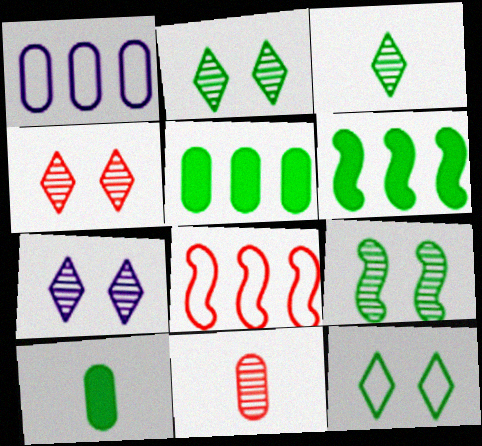[[2, 4, 7], 
[7, 8, 10]]